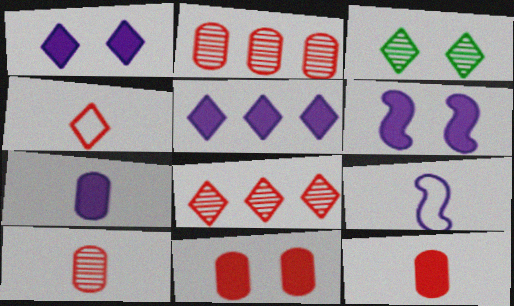[[3, 4, 5], 
[5, 6, 7]]